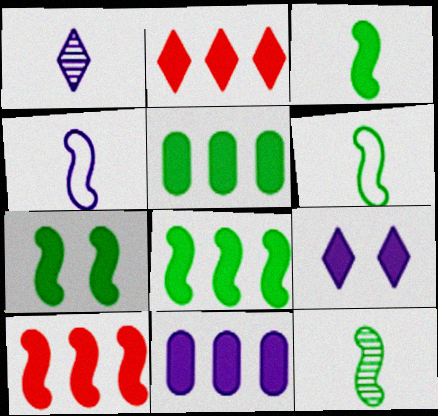[[2, 8, 11], 
[3, 6, 12], 
[3, 7, 8]]